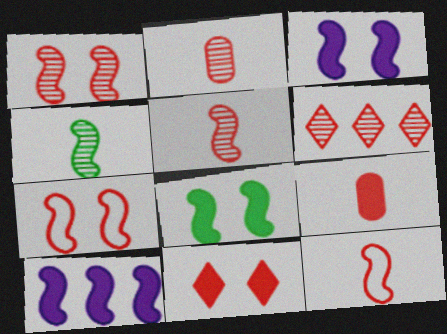[[1, 2, 6], 
[4, 7, 10], 
[6, 7, 9]]